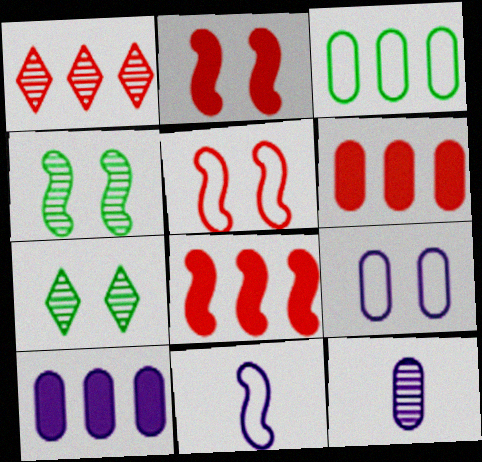[[1, 4, 12], 
[2, 7, 9], 
[4, 8, 11], 
[6, 7, 11], 
[9, 10, 12]]